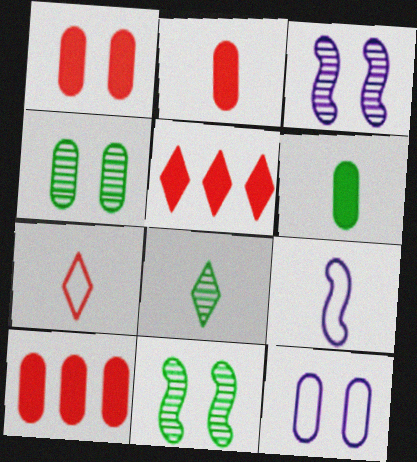[[1, 2, 10], 
[1, 4, 12], 
[2, 8, 9], 
[4, 5, 9]]